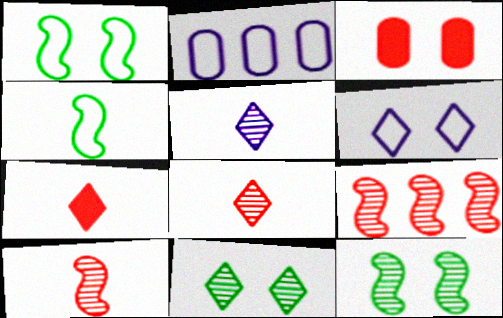[[2, 7, 12], 
[3, 6, 12]]